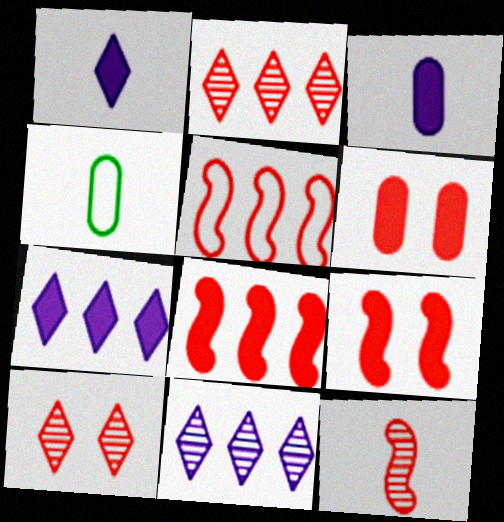[[1, 4, 12], 
[4, 9, 11], 
[5, 9, 12]]